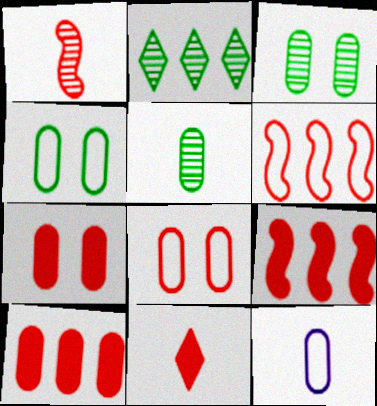[[3, 10, 12], 
[7, 9, 11]]